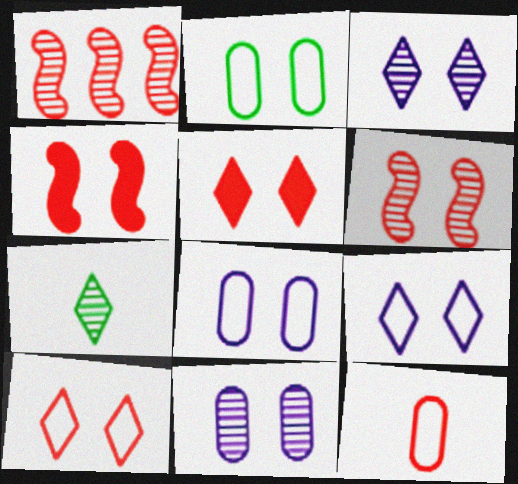[[1, 5, 12], 
[1, 7, 11], 
[2, 3, 4]]